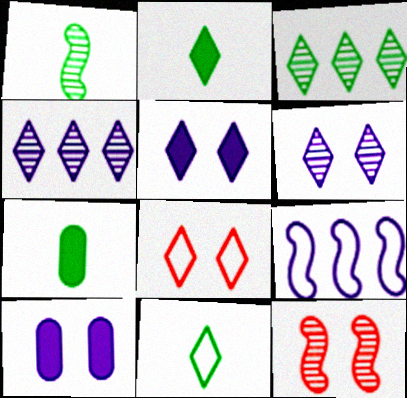[[1, 7, 11], 
[2, 4, 8]]